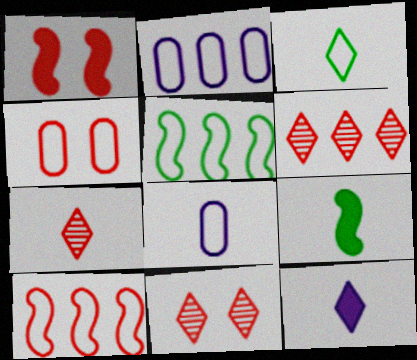[[1, 4, 11], 
[2, 9, 11], 
[3, 7, 12], 
[6, 7, 11], 
[7, 8, 9]]